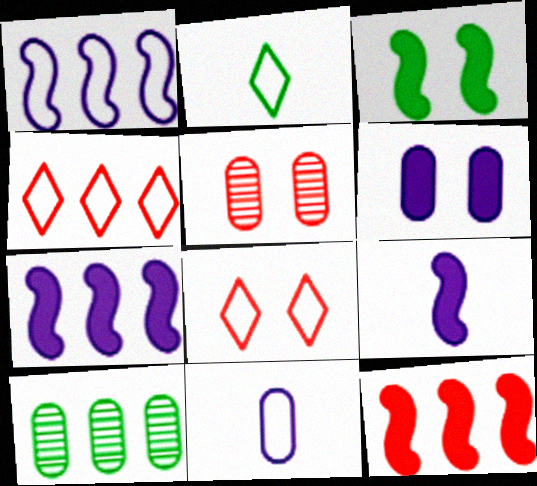[[2, 3, 10], 
[2, 5, 7], 
[3, 9, 12], 
[4, 7, 10], 
[8, 9, 10]]